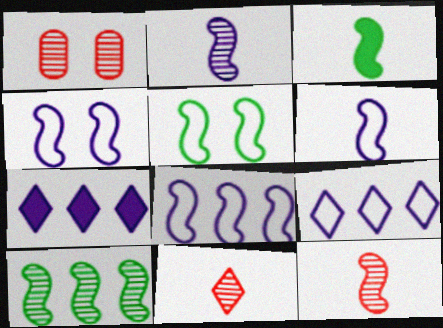[[1, 3, 9], 
[3, 5, 10], 
[3, 6, 12], 
[4, 6, 8]]